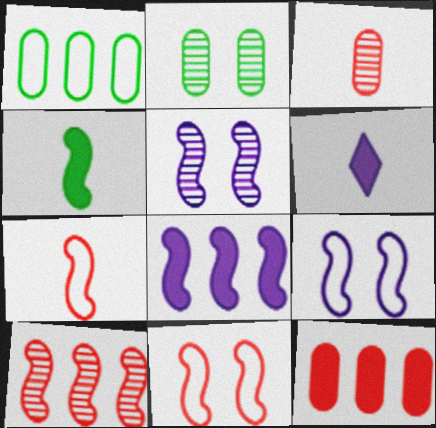[[4, 9, 10]]